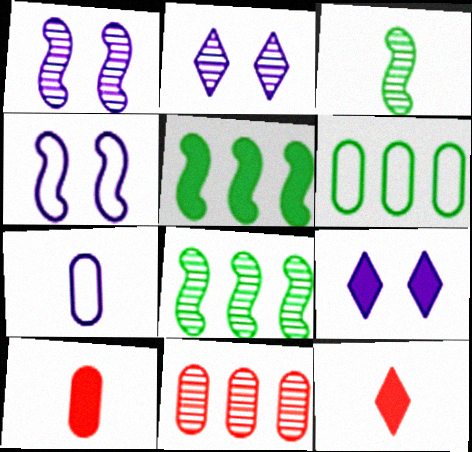[[1, 6, 12], 
[2, 3, 11], 
[3, 7, 12], 
[5, 9, 10]]